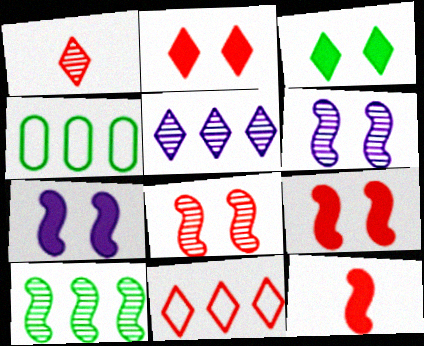[[1, 2, 11], 
[1, 4, 7]]